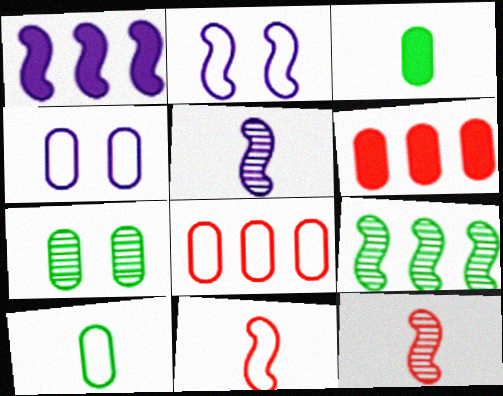[[1, 2, 5], 
[4, 8, 10]]